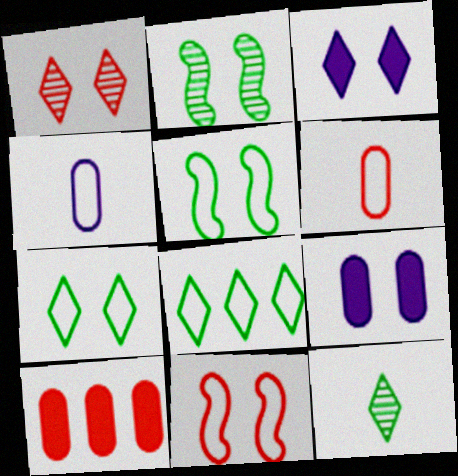[[1, 3, 7], 
[1, 5, 9], 
[4, 8, 11]]